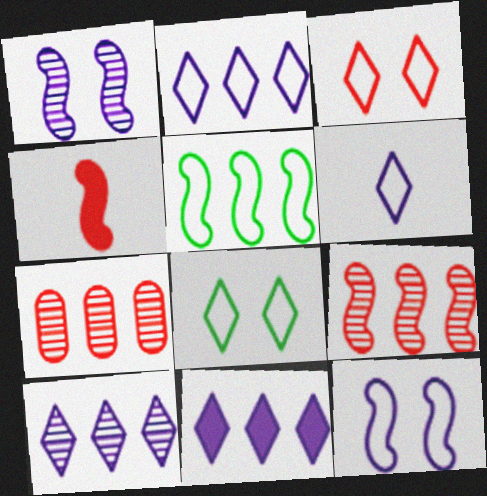[[1, 4, 5], 
[2, 10, 11], 
[3, 4, 7], 
[5, 7, 11]]